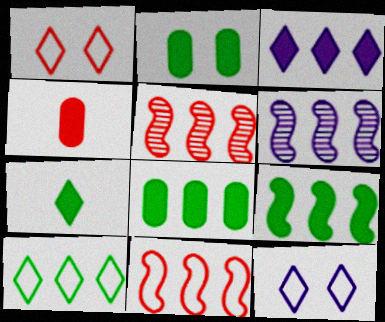[[1, 4, 5], 
[2, 7, 9], 
[6, 9, 11]]